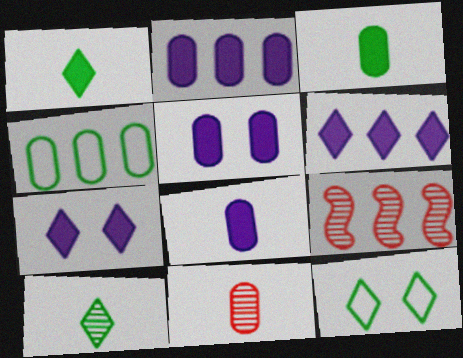[[2, 5, 8], 
[4, 5, 11], 
[4, 6, 9], 
[8, 9, 12]]